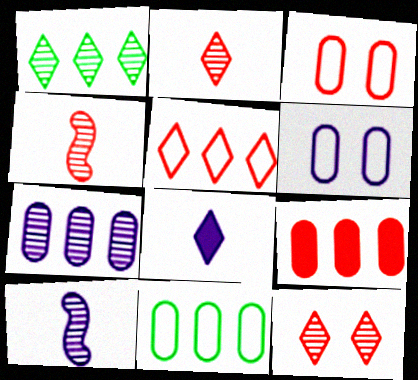[[7, 9, 11]]